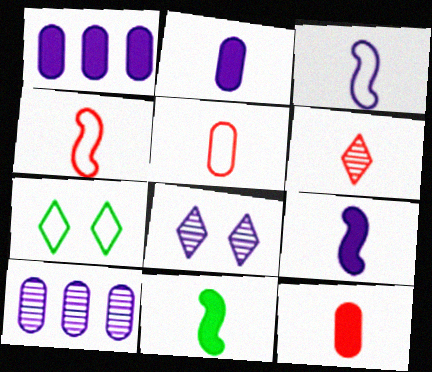[[1, 3, 8], 
[4, 6, 12]]